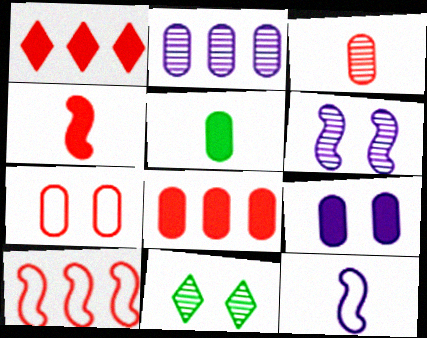[[2, 5, 7], 
[3, 7, 8], 
[5, 8, 9], 
[8, 11, 12]]